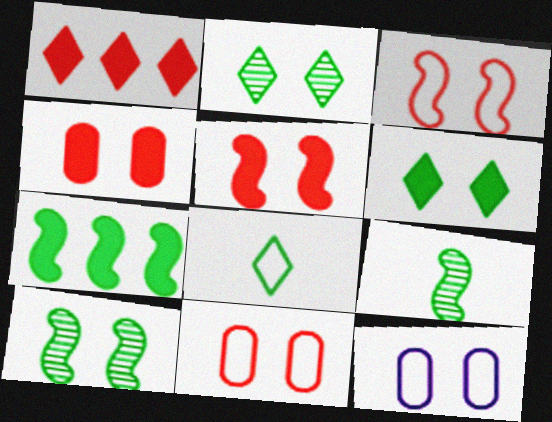[[1, 9, 12], 
[2, 5, 12]]